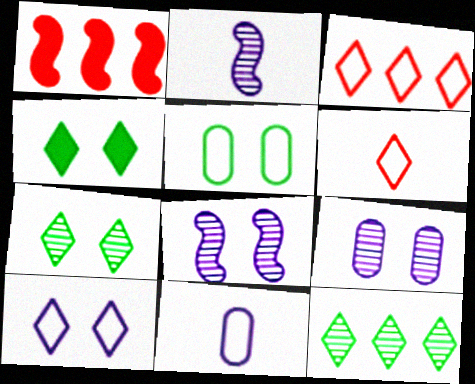[[1, 7, 11]]